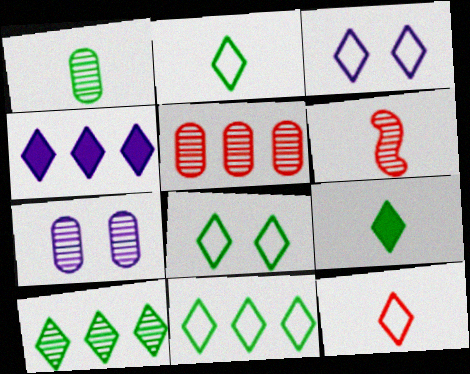[[1, 5, 7], 
[2, 8, 11], 
[3, 11, 12], 
[6, 7, 10], 
[8, 9, 10]]